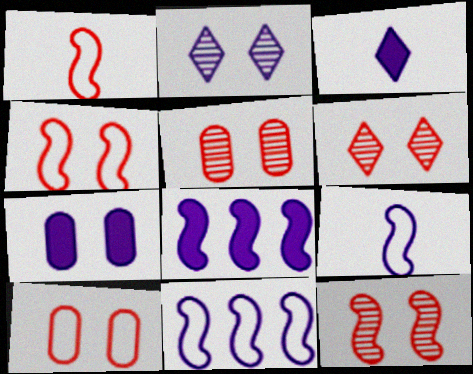[[3, 7, 8], 
[5, 6, 12]]